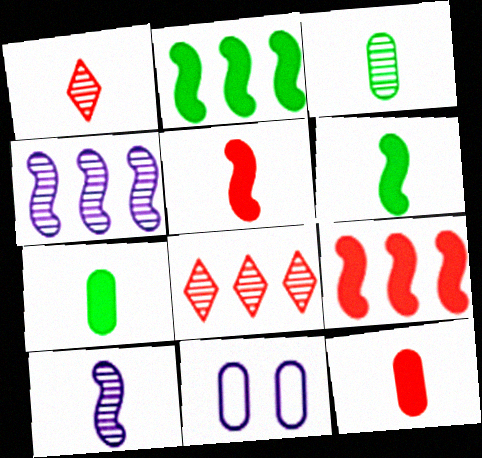[[1, 2, 11], 
[1, 3, 10], 
[6, 8, 11]]